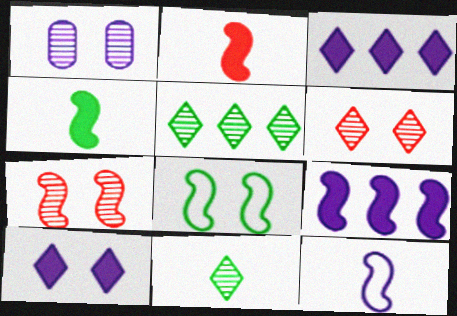[[1, 3, 12]]